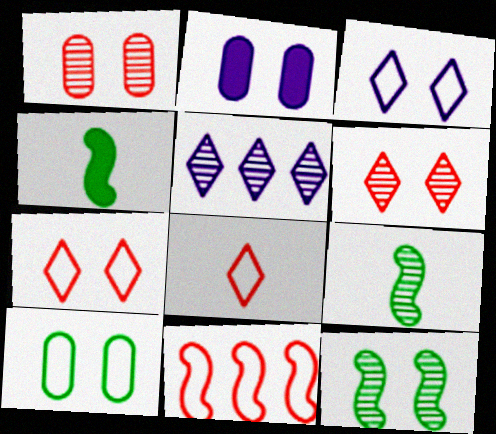[[1, 2, 10], 
[1, 5, 9], 
[2, 7, 12]]